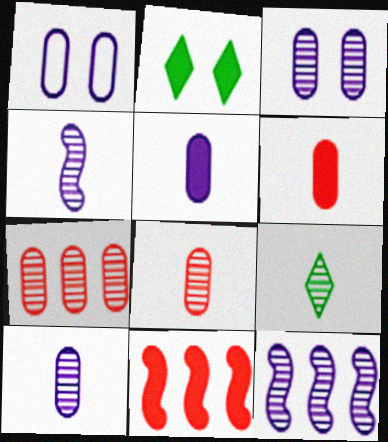[[1, 9, 11], 
[2, 5, 11], 
[4, 8, 9]]